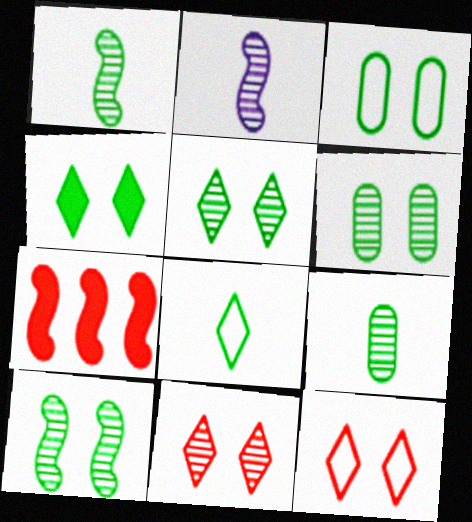[[3, 4, 10], 
[5, 6, 10]]